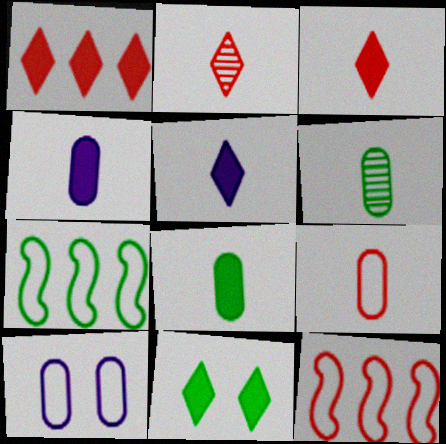[[1, 5, 11], 
[4, 6, 9], 
[6, 7, 11]]